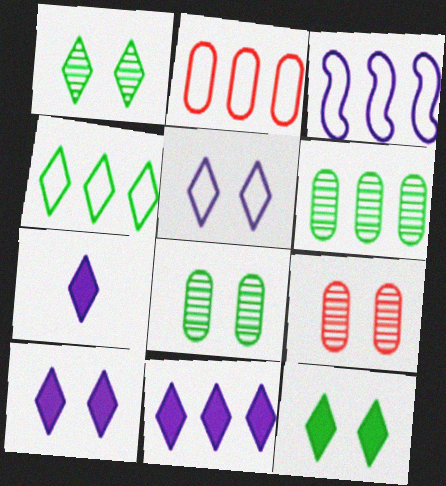[[2, 3, 4], 
[7, 10, 11]]